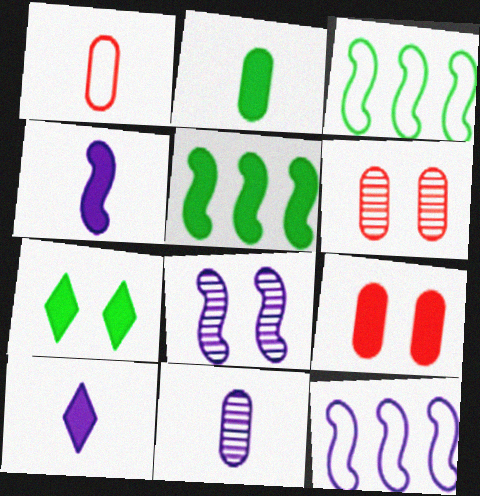[[1, 2, 11], 
[2, 5, 7], 
[3, 6, 10], 
[4, 8, 12], 
[5, 9, 10]]